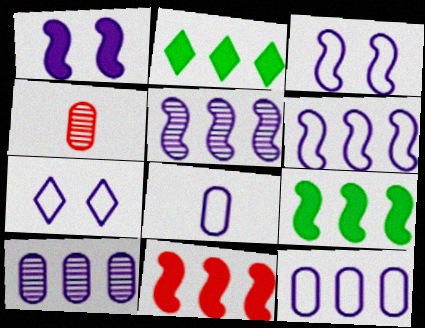[[2, 3, 4], 
[4, 7, 9], 
[6, 7, 8]]